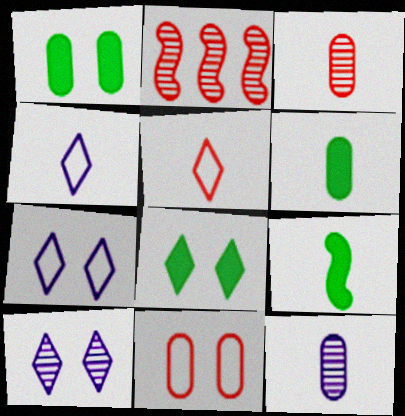[[1, 2, 4], 
[2, 6, 7], 
[3, 4, 9], 
[5, 9, 12]]